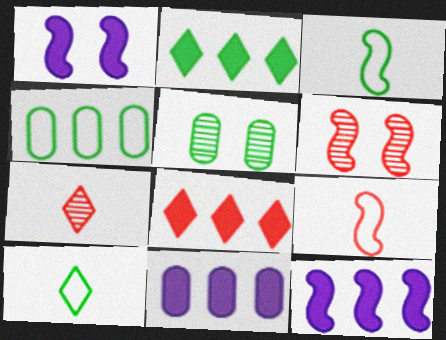[[1, 4, 7], 
[2, 3, 5], 
[3, 6, 12], 
[6, 10, 11]]